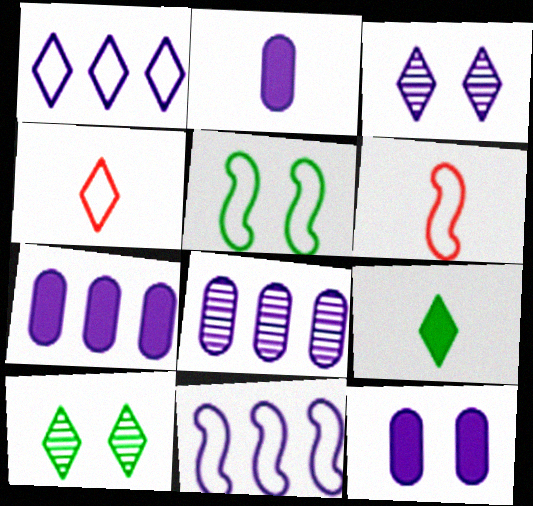[[2, 3, 11], 
[2, 7, 12], 
[5, 6, 11], 
[6, 7, 10]]